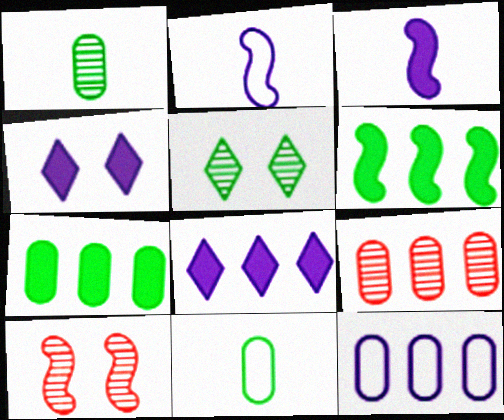[[2, 6, 10], 
[5, 6, 11], 
[7, 9, 12], 
[8, 10, 11]]